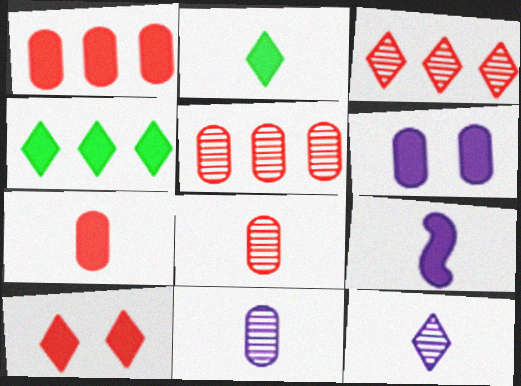[[2, 7, 9]]